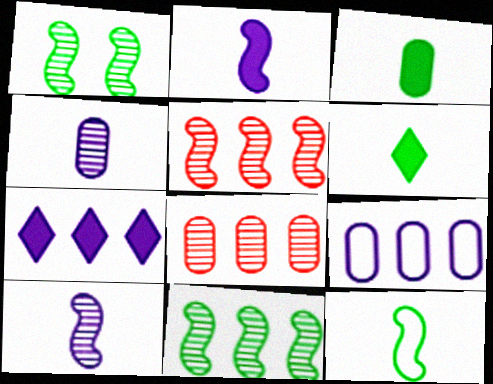[[1, 5, 10]]